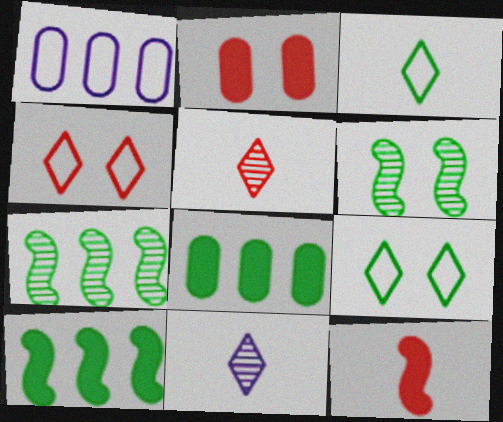[[3, 6, 8]]